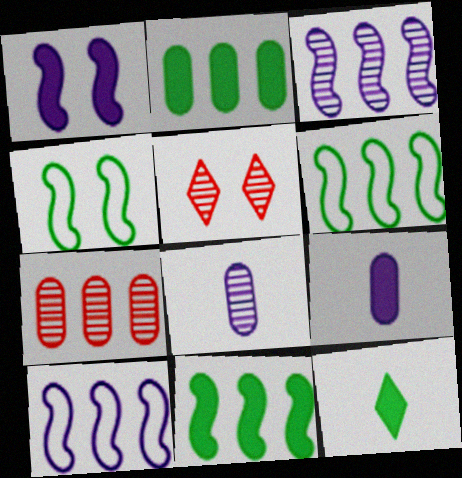[[5, 6, 9]]